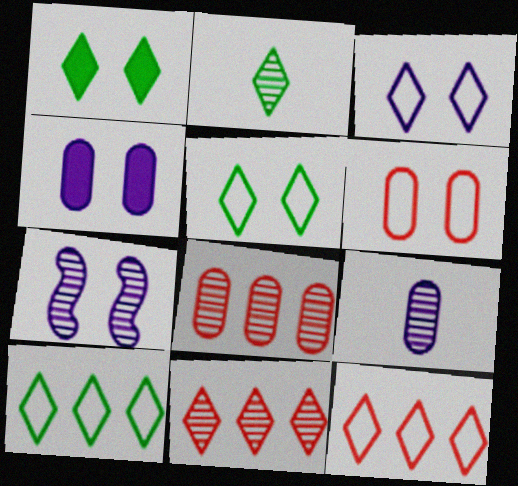[[1, 2, 10], 
[1, 6, 7], 
[2, 7, 8], 
[3, 4, 7]]